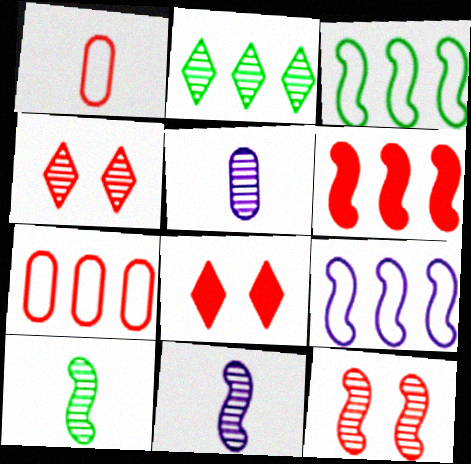[[1, 4, 6], 
[2, 5, 12], 
[3, 5, 8]]